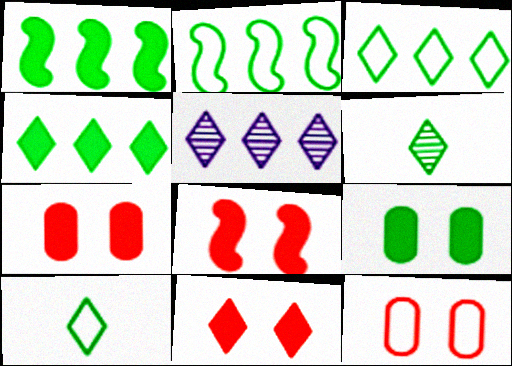[[2, 6, 9], 
[5, 10, 11], 
[7, 8, 11]]